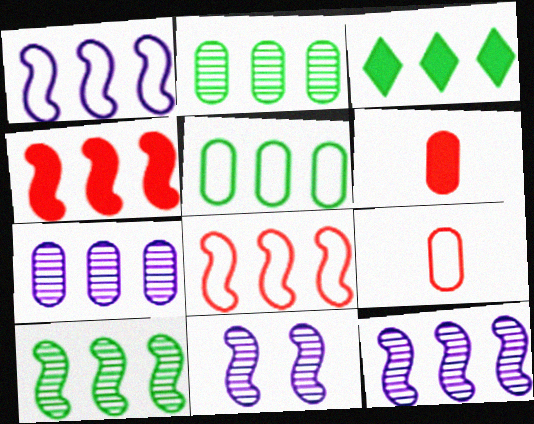[[1, 4, 10], 
[3, 5, 10], 
[3, 7, 8], 
[3, 9, 11]]